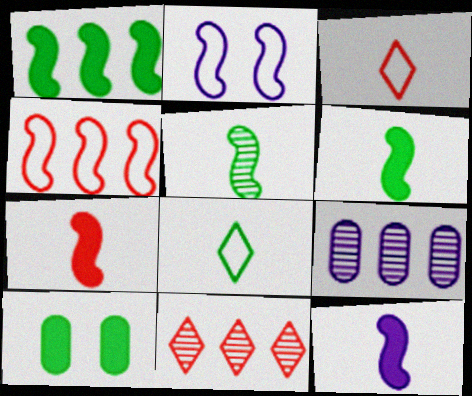[[6, 7, 12]]